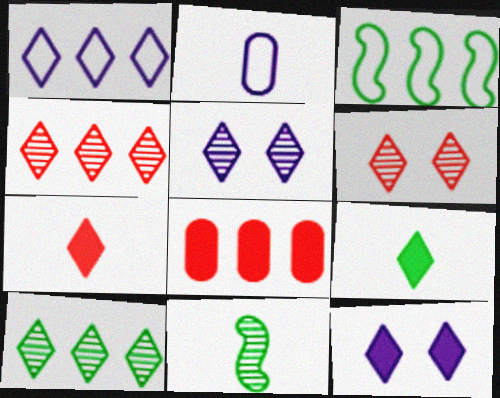[[1, 6, 9], 
[2, 7, 11]]